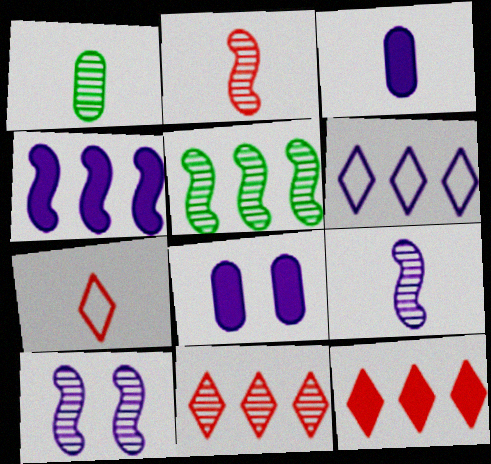[[1, 10, 11], 
[2, 5, 10], 
[3, 6, 10], 
[5, 7, 8], 
[6, 8, 9]]